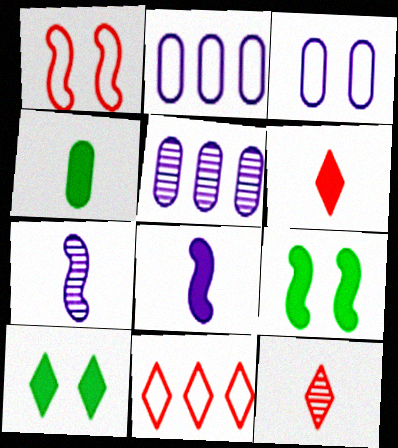[[2, 9, 12], 
[4, 6, 8]]